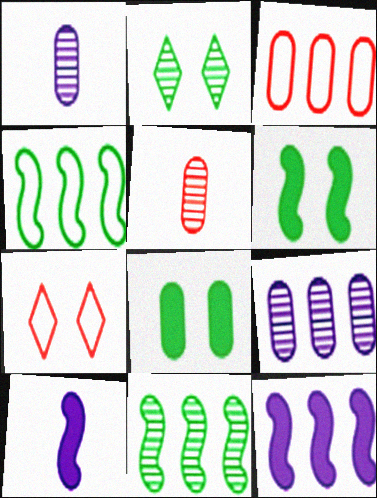[[1, 3, 8], 
[2, 3, 10]]